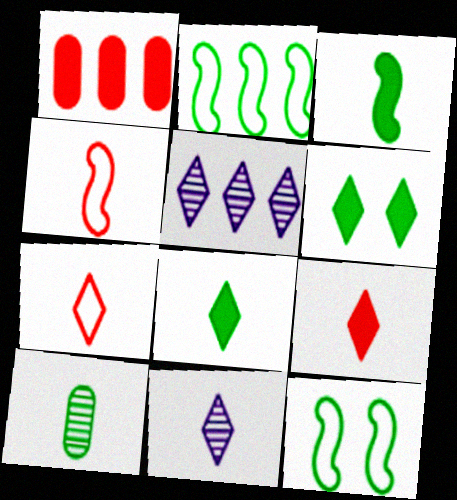[[1, 2, 5], 
[1, 11, 12], 
[2, 6, 10], 
[5, 6, 7], 
[7, 8, 11]]